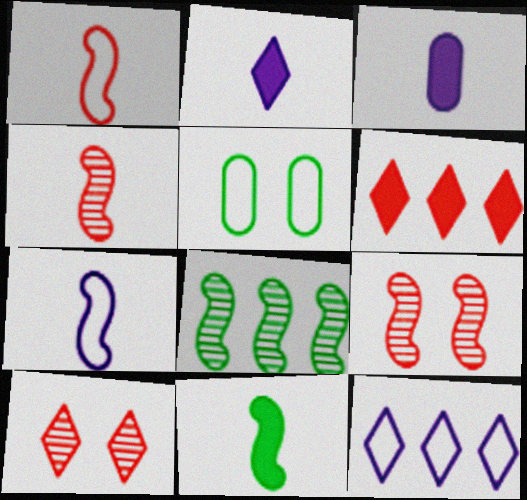[[1, 5, 12], 
[4, 7, 11]]